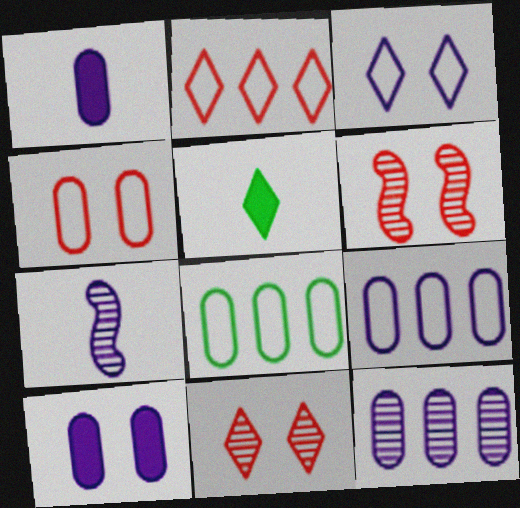[[5, 6, 9]]